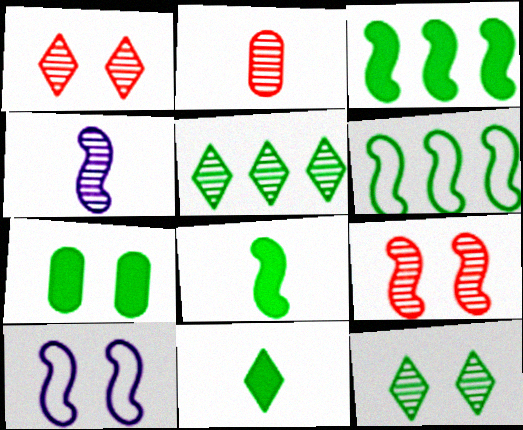[[1, 7, 10], 
[3, 7, 11]]